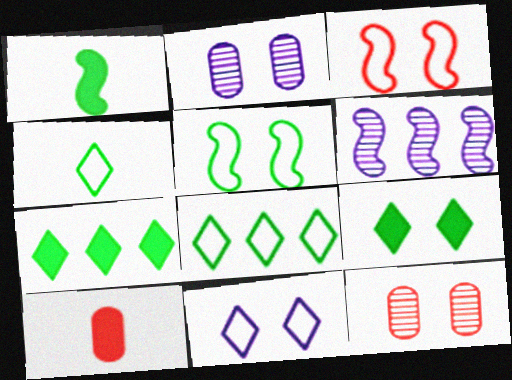[[1, 3, 6], 
[2, 3, 9]]